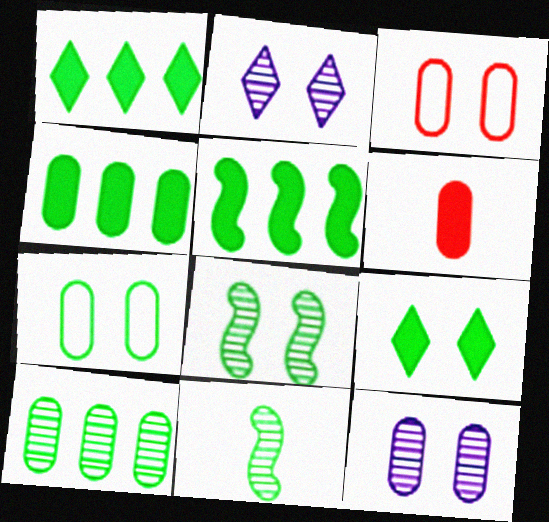[[1, 4, 5], 
[1, 7, 11], 
[7, 8, 9]]